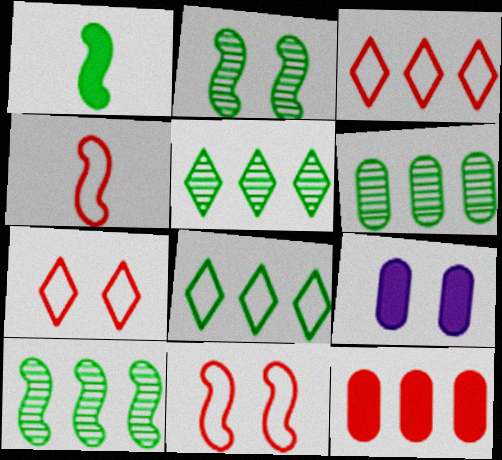[[2, 7, 9], 
[4, 5, 9], 
[5, 6, 10]]